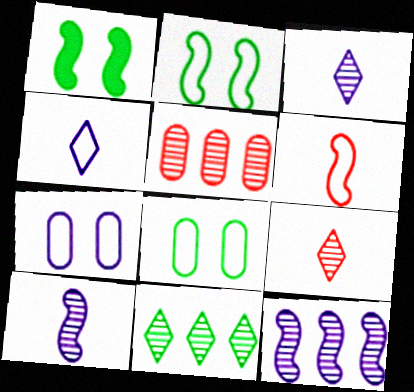[[1, 4, 5], 
[1, 6, 12], 
[5, 11, 12]]